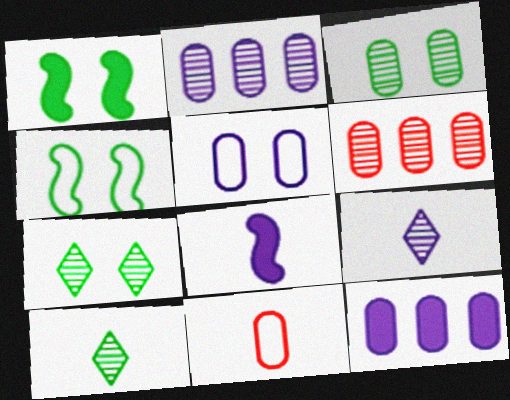[[3, 11, 12], 
[8, 10, 11]]